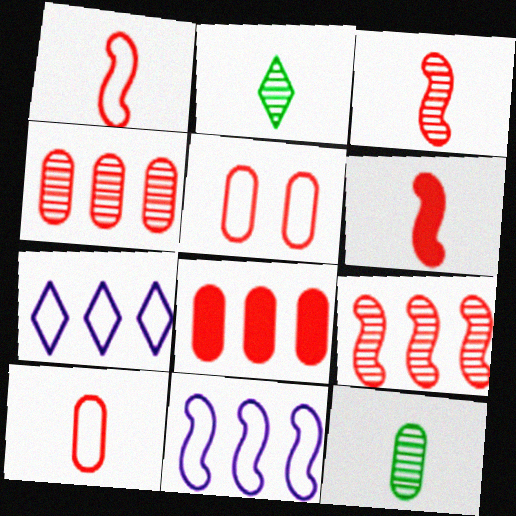[[1, 3, 6]]